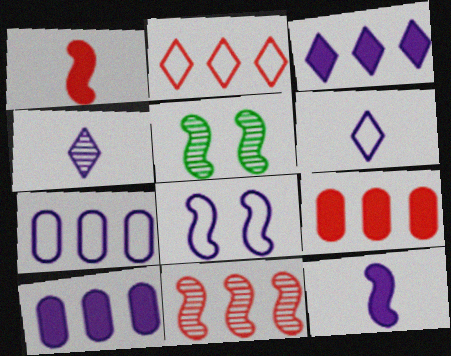[[2, 9, 11], 
[4, 8, 10], 
[5, 6, 9], 
[6, 7, 8]]